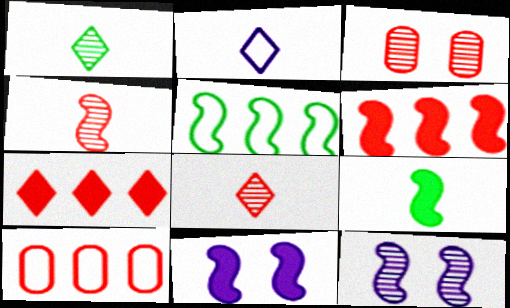[[1, 10, 11], 
[4, 5, 11], 
[6, 9, 11]]